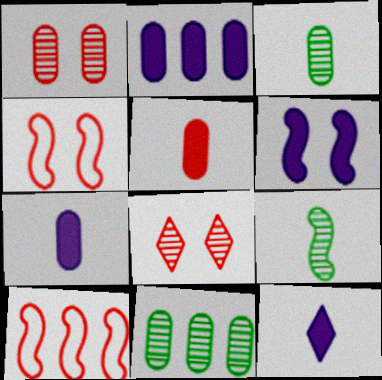[[2, 6, 12], 
[4, 11, 12], 
[5, 8, 10], 
[6, 9, 10]]